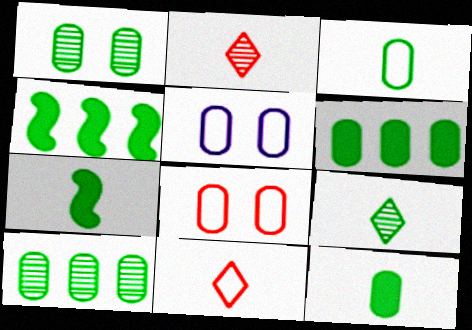[[1, 3, 6], 
[2, 4, 5], 
[3, 7, 9]]